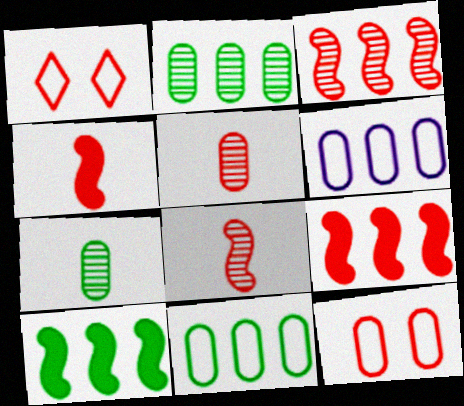[[1, 5, 9]]